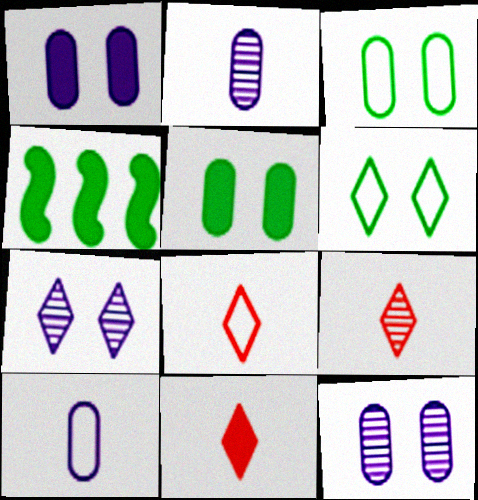[[1, 4, 11], 
[4, 8, 12], 
[8, 9, 11]]